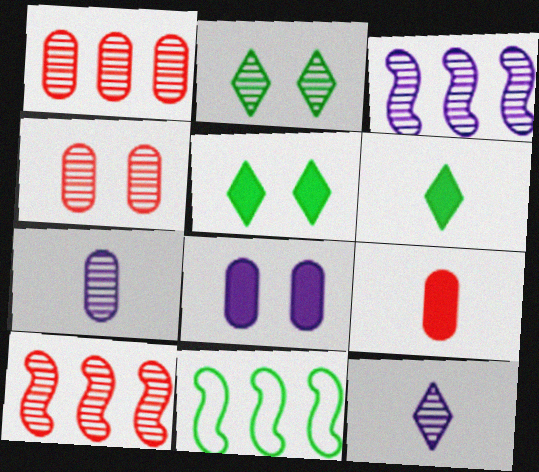[[2, 7, 10]]